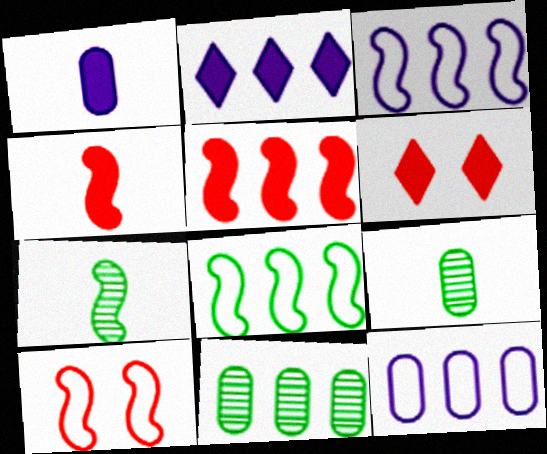[[2, 9, 10], 
[3, 6, 9], 
[6, 7, 12]]